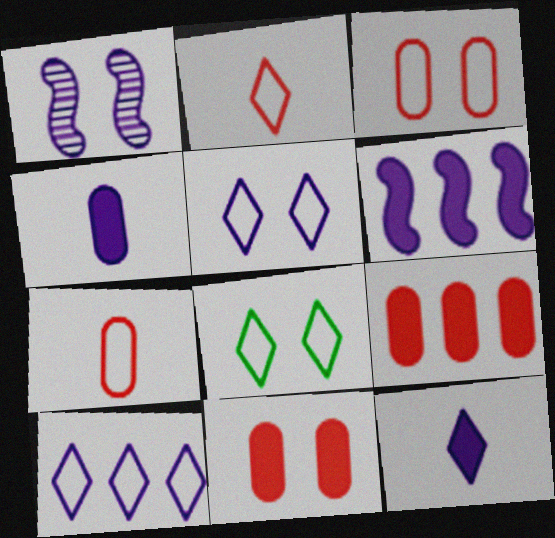[[1, 4, 10], 
[1, 8, 11], 
[2, 8, 10]]